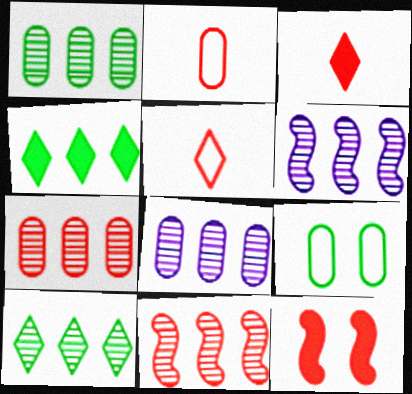[[1, 7, 8], 
[3, 6, 9], 
[5, 7, 12], 
[6, 7, 10], 
[8, 10, 11]]